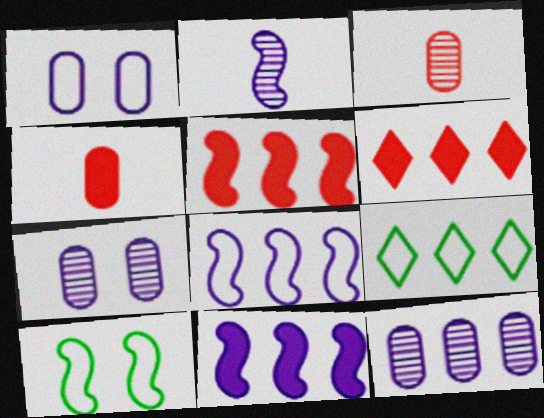[[2, 5, 10], 
[5, 9, 12]]